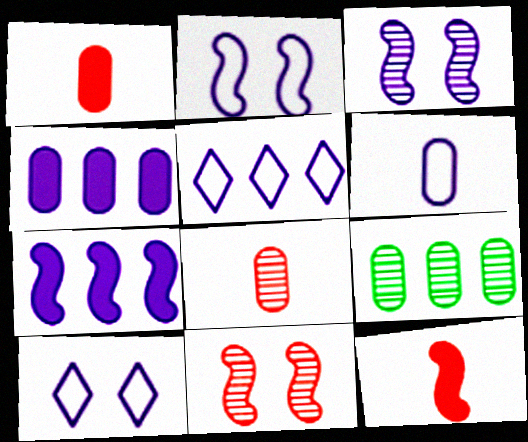[[2, 5, 6], 
[9, 10, 12]]